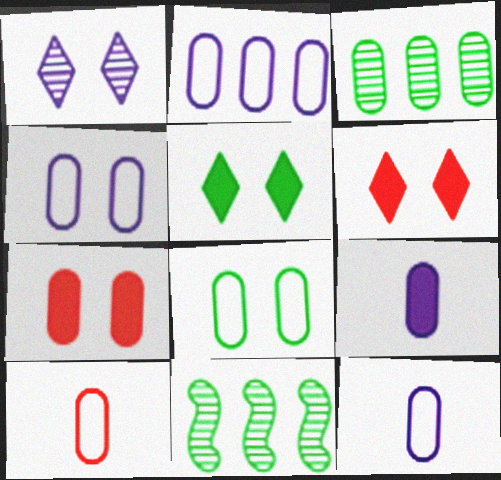[[2, 4, 12], 
[2, 8, 10], 
[3, 7, 12], 
[6, 11, 12]]